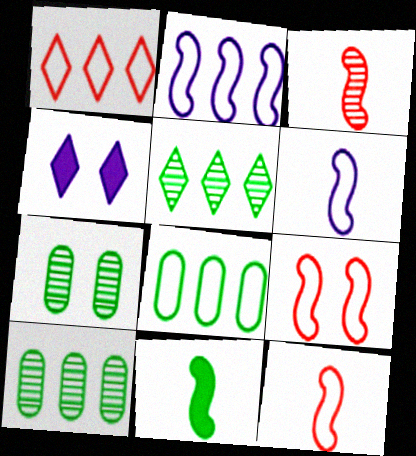[[1, 2, 8], 
[3, 4, 8], 
[3, 6, 11], 
[4, 7, 9], 
[4, 10, 12]]